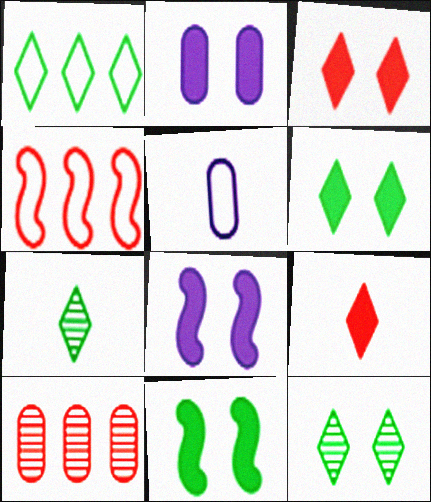[[1, 6, 7], 
[2, 3, 11], 
[2, 4, 7]]